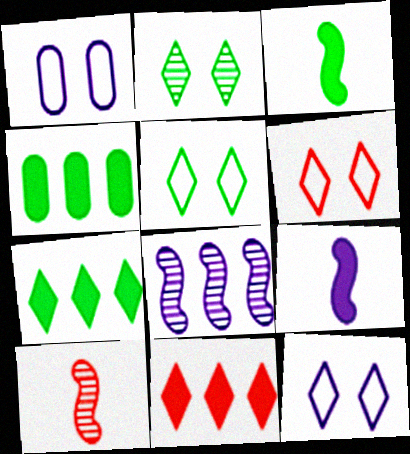[[1, 7, 10], 
[4, 10, 12], 
[5, 6, 12]]